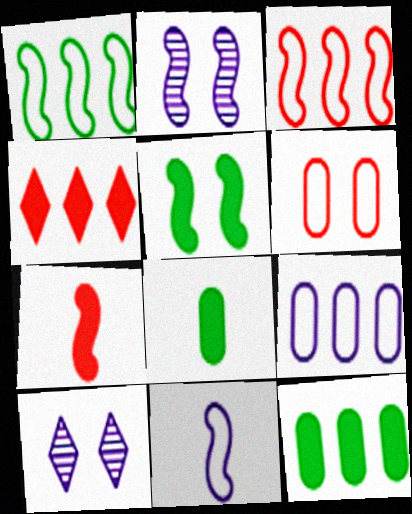[[1, 2, 7], 
[3, 8, 10], 
[5, 6, 10]]